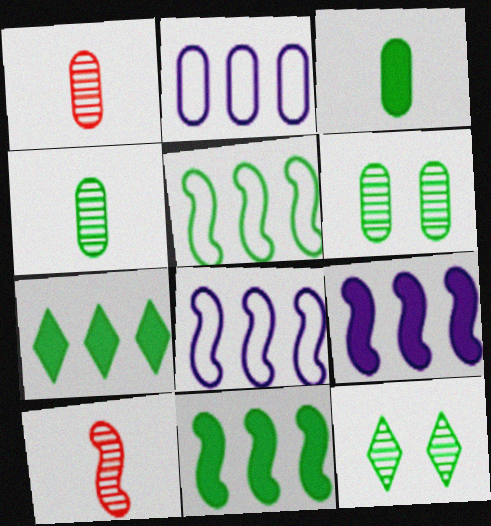[[3, 5, 12]]